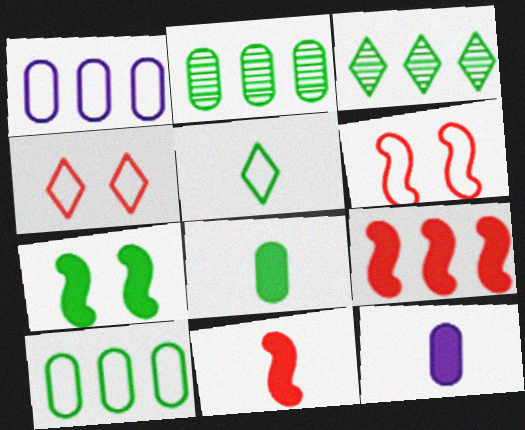[[1, 3, 9], 
[1, 5, 6], 
[2, 5, 7], 
[3, 6, 12]]